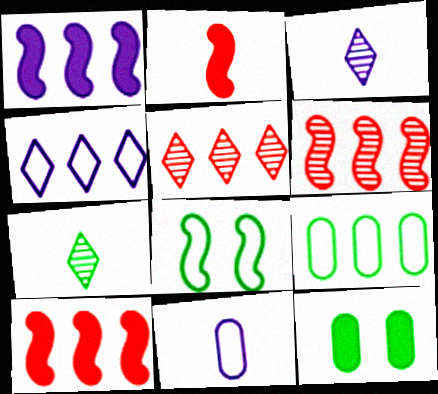[[1, 5, 9], 
[2, 7, 11]]